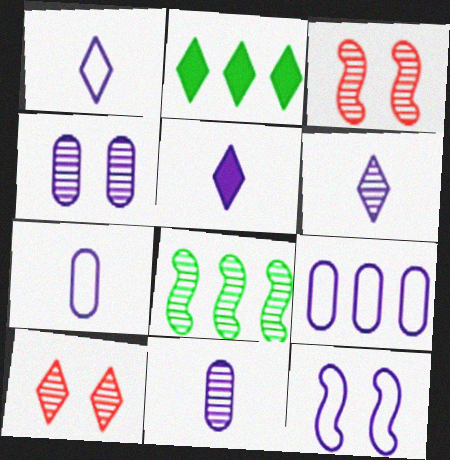[[1, 2, 10], 
[1, 5, 6], 
[1, 9, 12], 
[2, 3, 7], 
[8, 10, 11]]